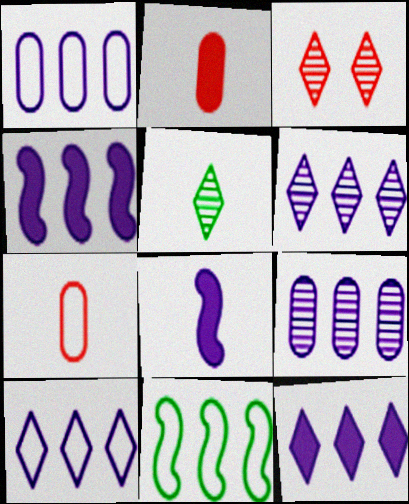[[1, 4, 6], 
[3, 5, 6], 
[4, 9, 10], 
[5, 7, 8], 
[6, 10, 12]]